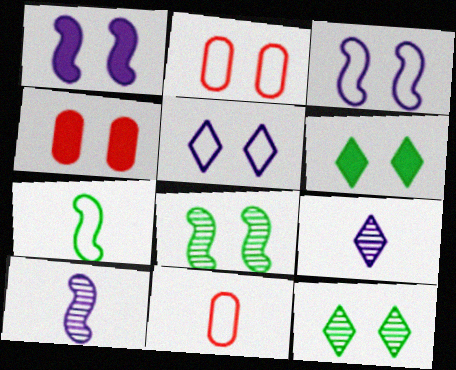[[1, 2, 12], 
[1, 4, 6], 
[3, 4, 12], 
[4, 5, 8]]